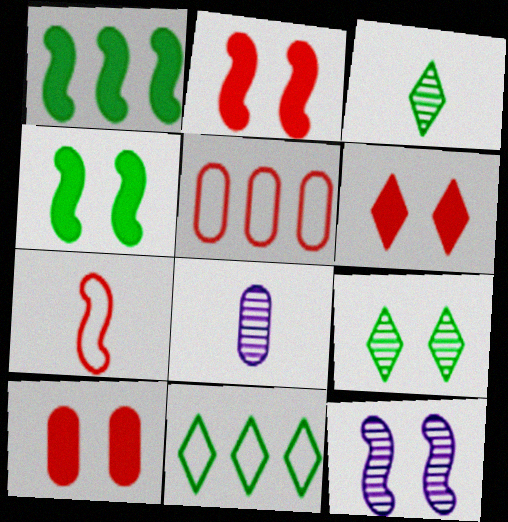[[1, 7, 12], 
[2, 6, 10], 
[2, 8, 11]]